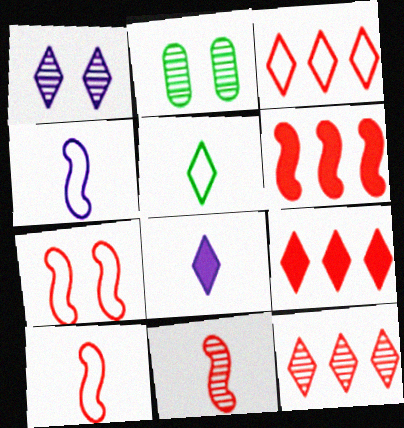[[1, 5, 9], 
[2, 4, 9], 
[3, 9, 12], 
[6, 7, 11]]